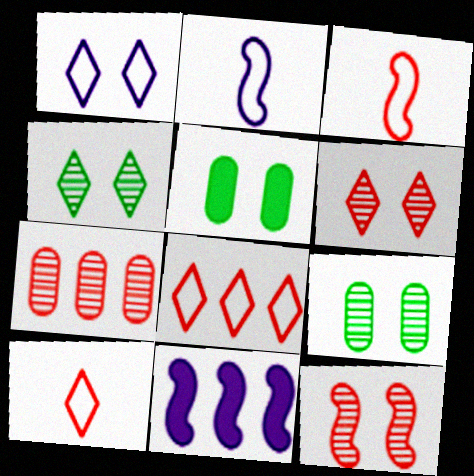[[1, 5, 12], 
[9, 10, 11]]